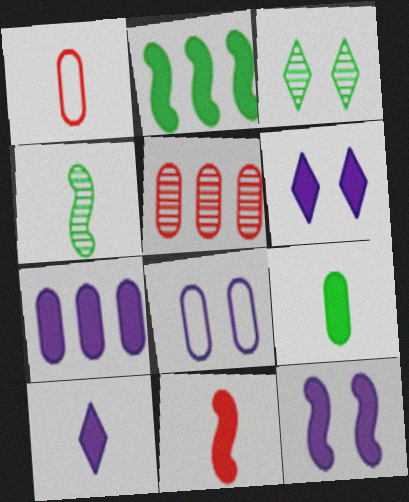[[1, 4, 10], 
[2, 11, 12], 
[5, 8, 9], 
[7, 10, 12], 
[9, 10, 11]]